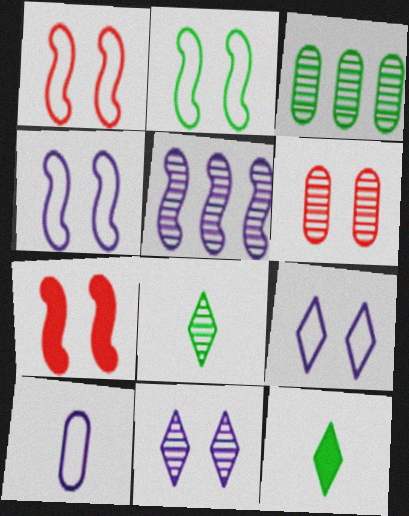[[1, 2, 4], 
[2, 3, 12], 
[5, 6, 8]]